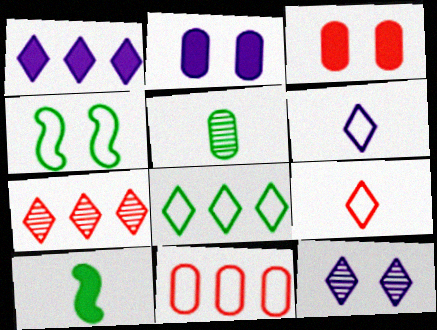[[1, 3, 10], 
[1, 6, 12], 
[1, 7, 8], 
[2, 5, 11], 
[3, 4, 12], 
[4, 6, 11], 
[10, 11, 12]]